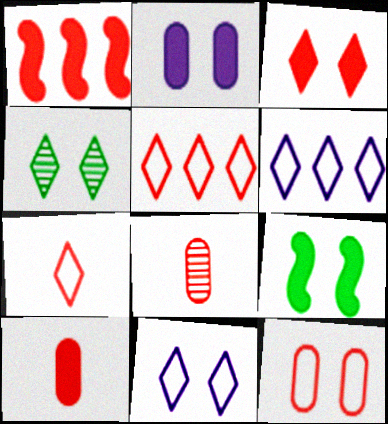[[1, 3, 10], 
[2, 3, 9], 
[3, 4, 11], 
[6, 8, 9]]